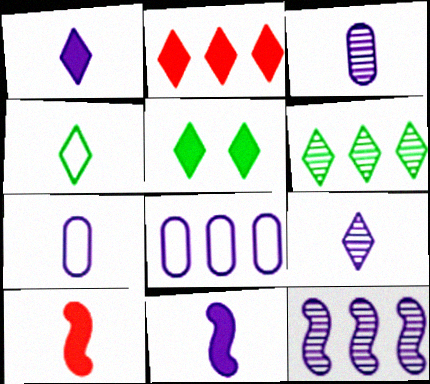[[1, 2, 5], 
[3, 4, 10], 
[4, 5, 6], 
[7, 9, 11]]